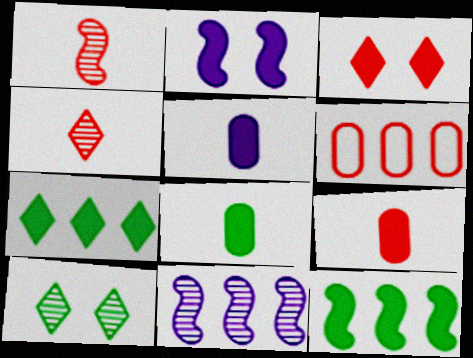[[1, 3, 6], 
[2, 7, 9], 
[3, 5, 12], 
[5, 8, 9], 
[6, 7, 11]]